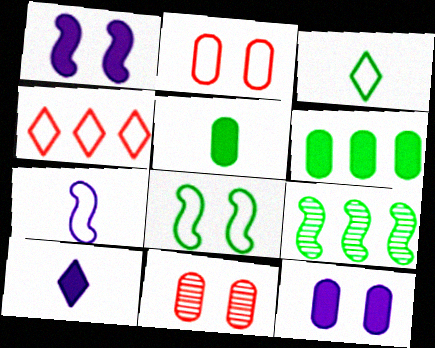[[2, 9, 10]]